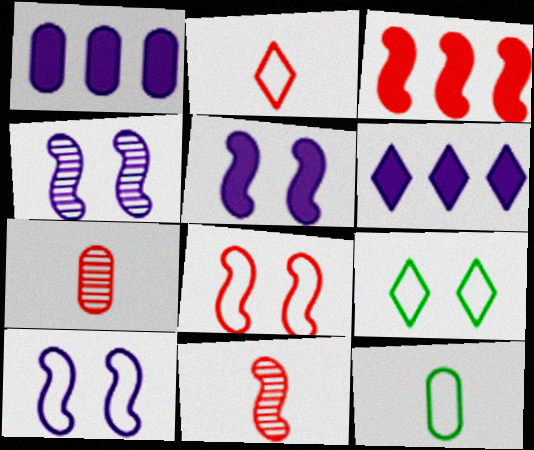[[1, 9, 11], 
[3, 8, 11], 
[4, 5, 10]]